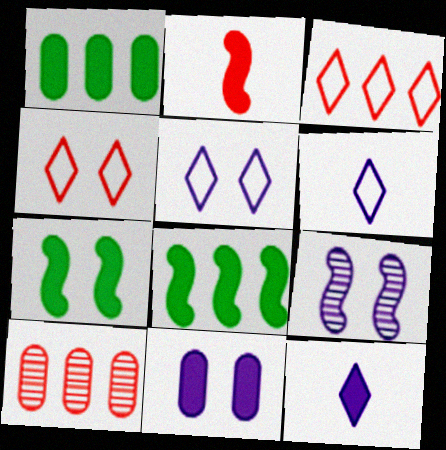[[2, 4, 10], 
[5, 9, 11], 
[6, 7, 10]]